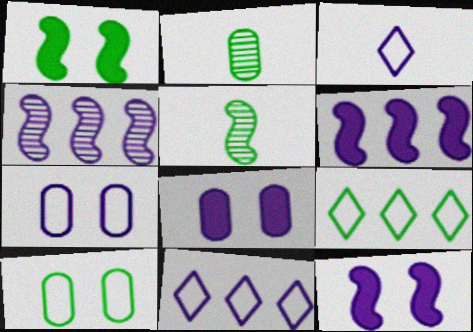[[1, 2, 9], 
[3, 4, 8]]